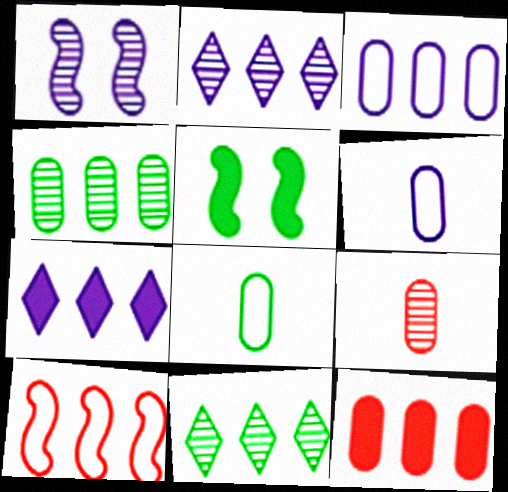[[1, 6, 7], 
[1, 9, 11], 
[3, 4, 12], 
[4, 7, 10], 
[5, 8, 11]]